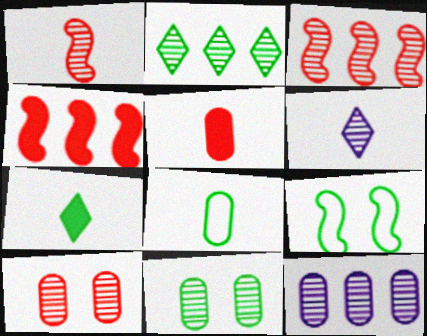[[2, 3, 12], 
[3, 6, 11]]